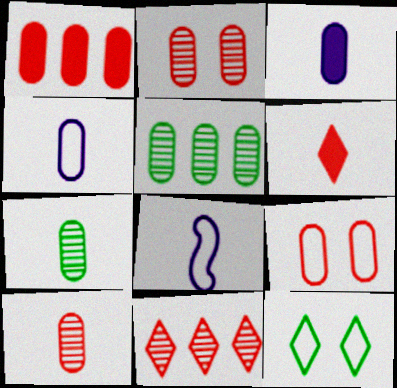[[1, 9, 10], 
[3, 5, 9], 
[6, 7, 8]]